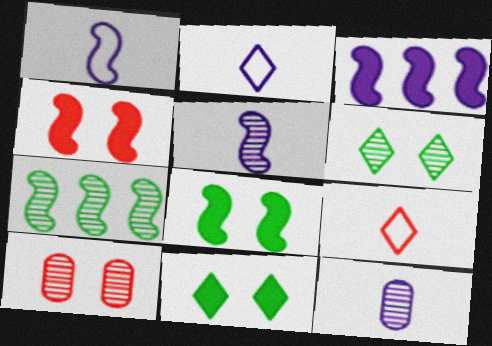[[1, 4, 7]]